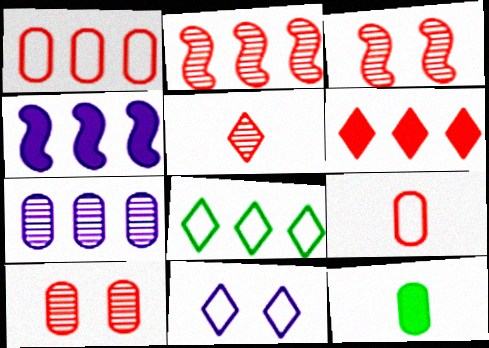[[1, 2, 6], 
[2, 5, 10], 
[2, 11, 12], 
[3, 6, 9]]